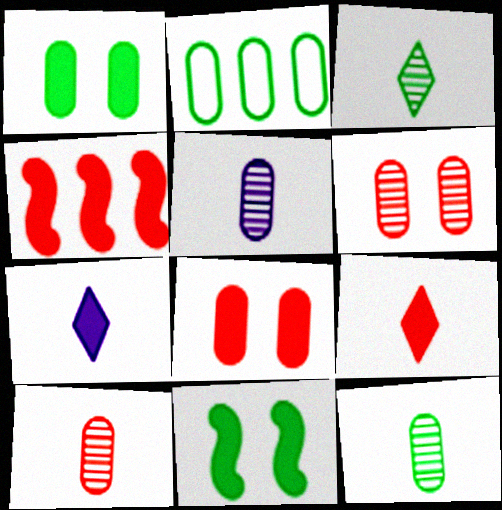[[1, 2, 12], 
[1, 4, 7], 
[2, 3, 11], 
[2, 5, 8], 
[4, 8, 9], 
[5, 10, 12]]